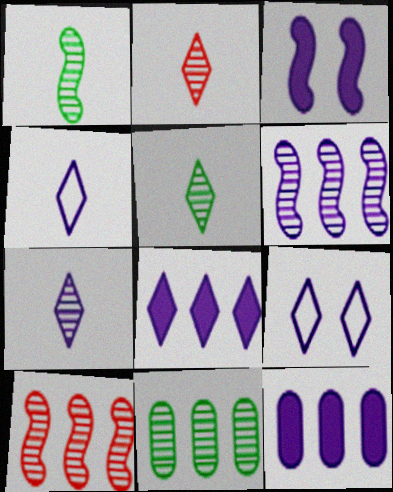[[2, 5, 7], 
[7, 8, 9]]